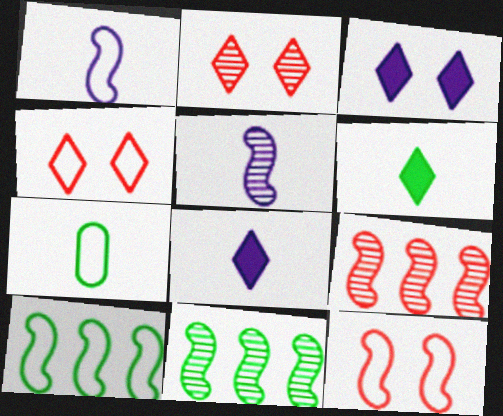[[1, 10, 12], 
[3, 7, 9]]